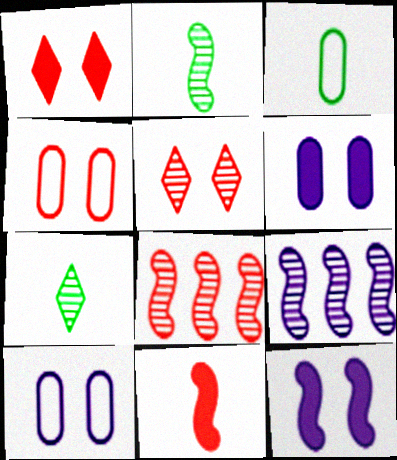[[1, 3, 9]]